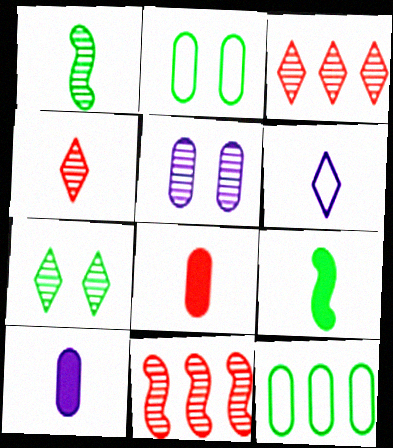[[1, 3, 5], 
[1, 6, 8], 
[5, 8, 12], 
[7, 9, 12]]